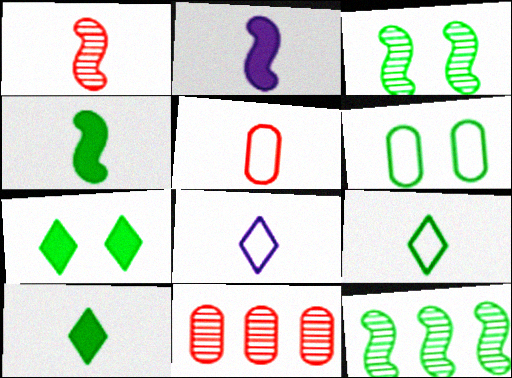[[3, 6, 7], 
[6, 10, 12]]